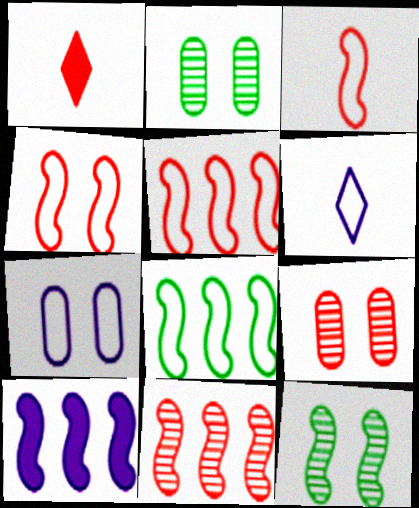[[1, 5, 9], 
[3, 4, 5], 
[3, 10, 12], 
[8, 10, 11]]